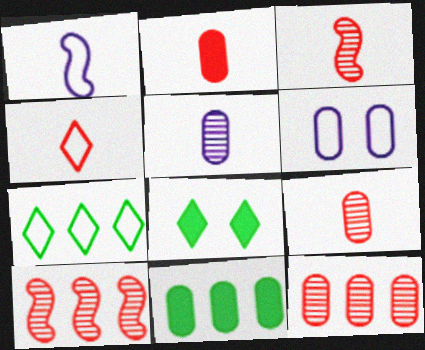[[1, 8, 12], 
[2, 3, 4], 
[6, 9, 11]]